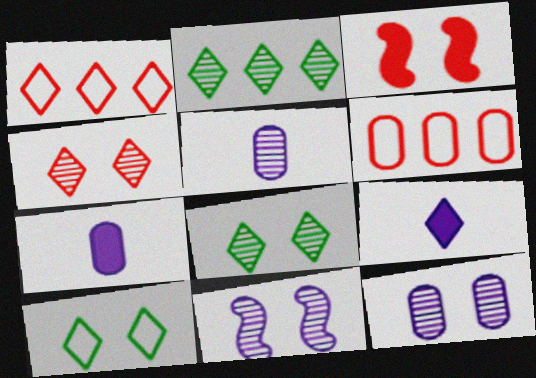[[1, 8, 9], 
[3, 10, 12]]